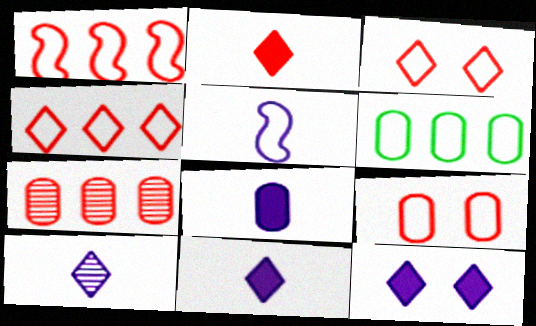[[3, 5, 6], 
[5, 8, 10]]